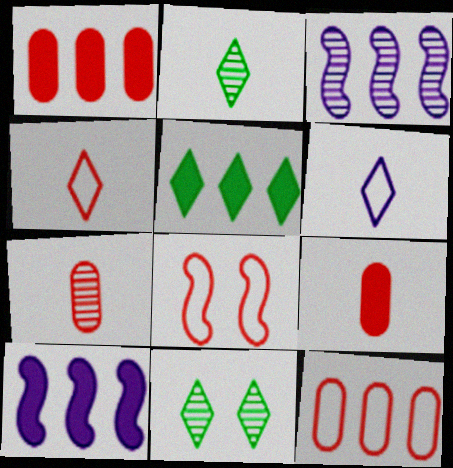[[1, 5, 10], 
[3, 5, 12], 
[3, 7, 11], 
[4, 8, 12]]